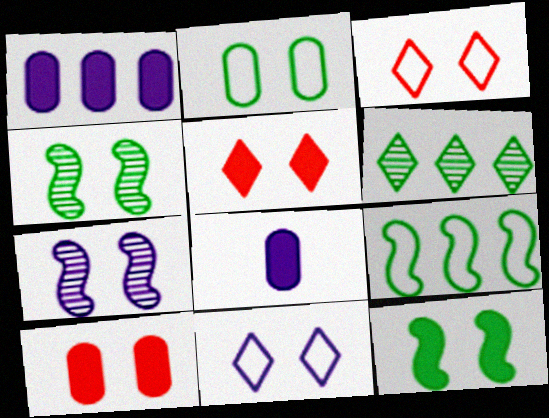[[2, 5, 7], 
[4, 10, 11]]